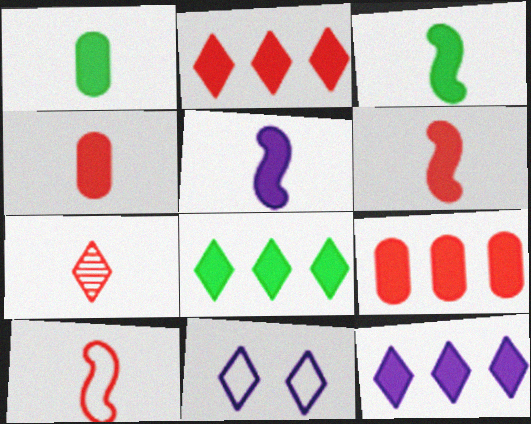[[2, 8, 12], 
[3, 5, 6], 
[4, 7, 10], 
[7, 8, 11]]